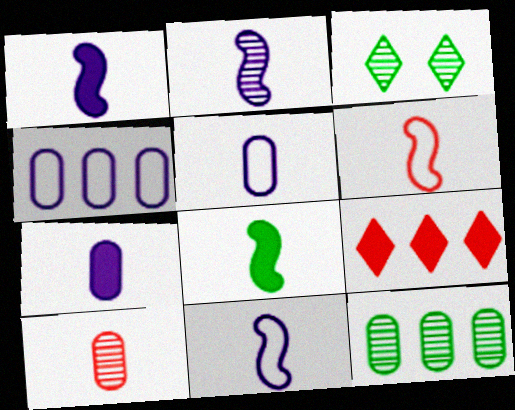[[1, 2, 11], 
[2, 6, 8]]